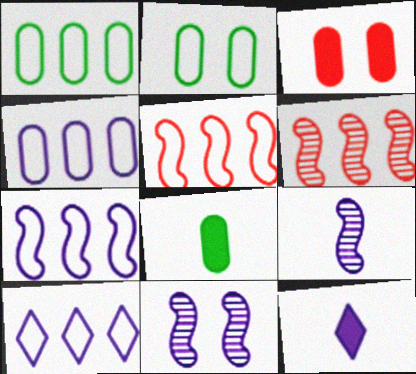[[1, 5, 10], 
[2, 6, 12], 
[4, 7, 10], 
[4, 11, 12]]